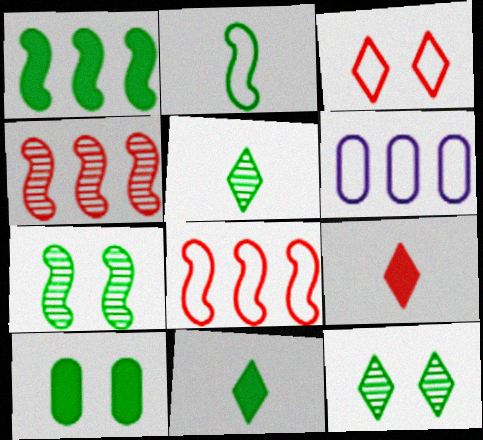[[1, 2, 7], 
[1, 10, 11], 
[2, 3, 6], 
[6, 7, 9]]